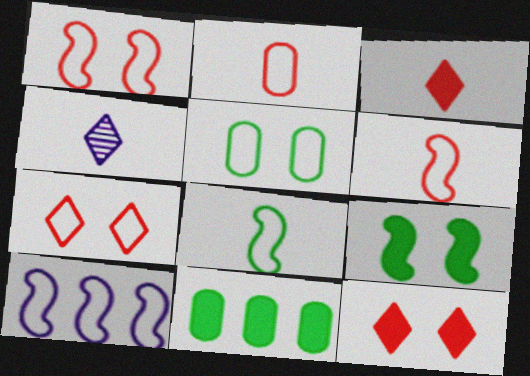[[1, 4, 11], 
[1, 8, 10]]